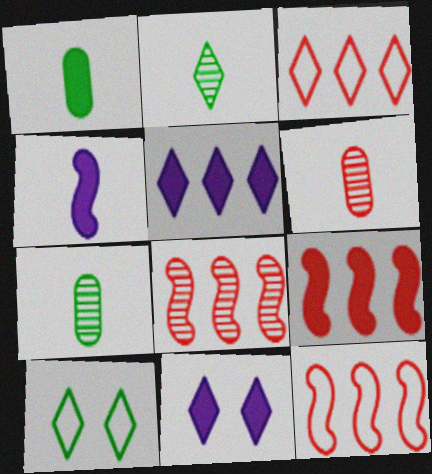[[1, 9, 11], 
[2, 3, 11], 
[7, 11, 12], 
[8, 9, 12]]